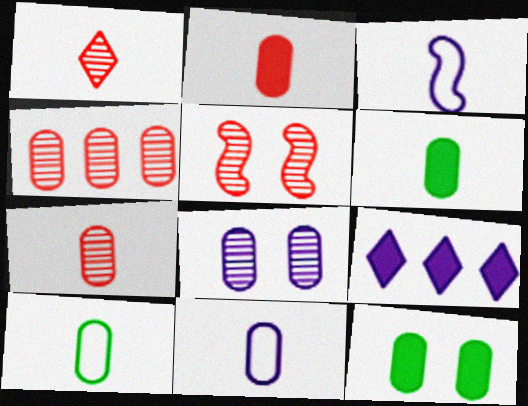[[1, 3, 6], 
[1, 4, 5], 
[3, 8, 9], 
[4, 11, 12], 
[5, 9, 10], 
[6, 7, 11]]